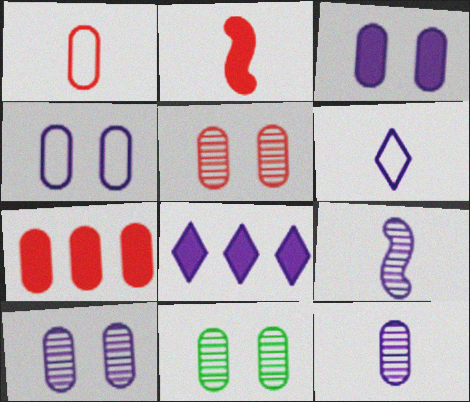[[1, 5, 7], 
[3, 4, 10], 
[4, 8, 9], 
[5, 10, 11]]